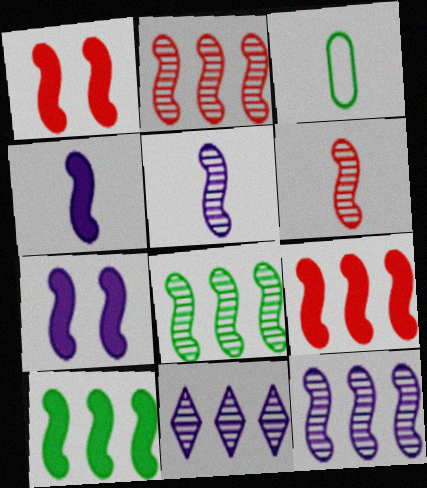[[1, 3, 11], 
[1, 4, 10], 
[2, 8, 12]]